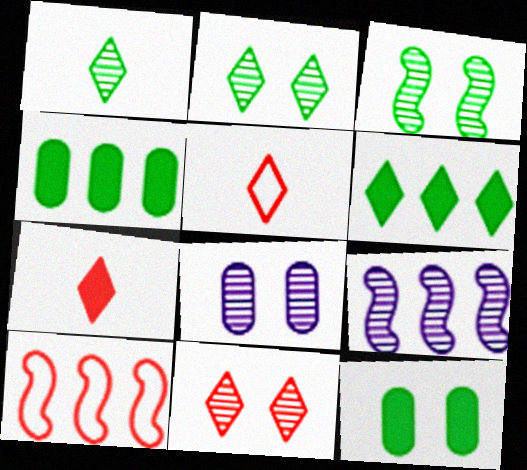[[3, 8, 11], 
[5, 9, 12]]